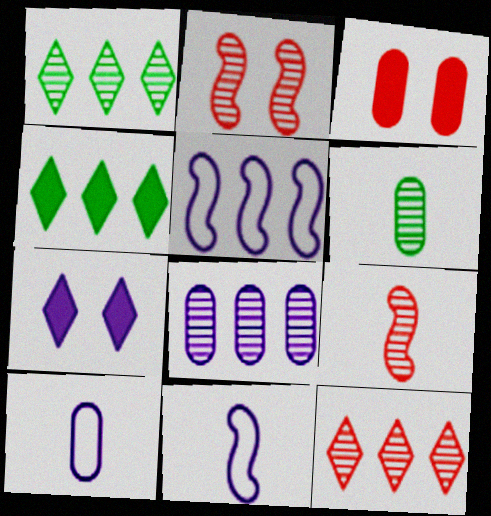[[1, 3, 11], 
[2, 4, 10], 
[7, 8, 11]]